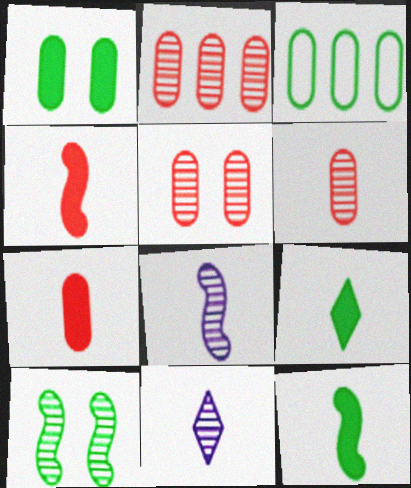[[2, 5, 6], 
[2, 10, 11], 
[3, 9, 10]]